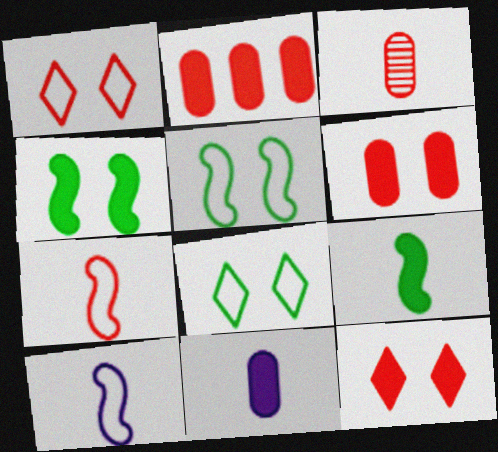[]